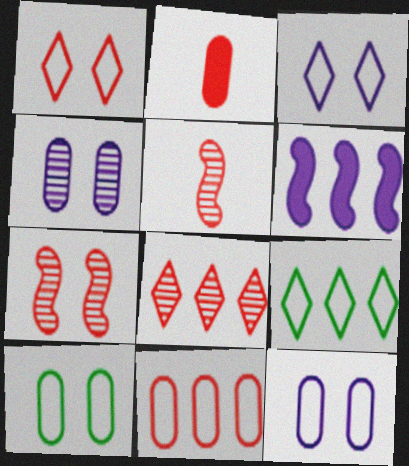[]